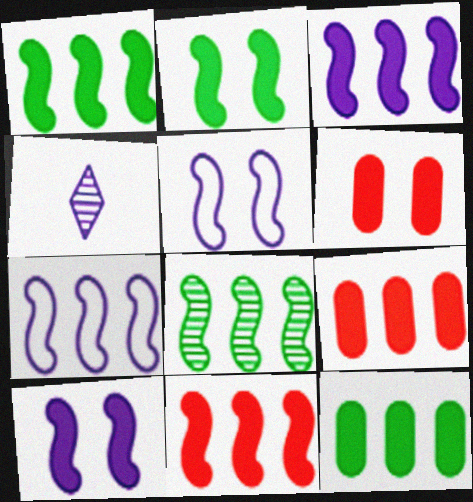[[1, 3, 11], 
[7, 8, 11]]